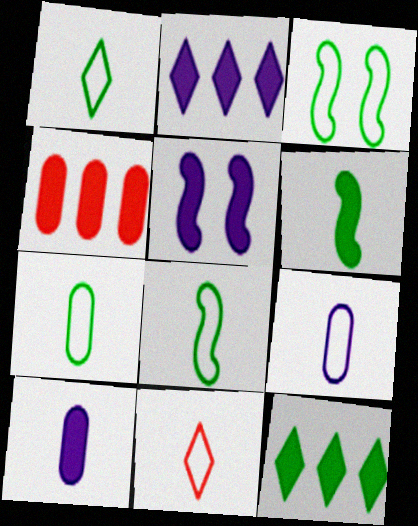[[1, 7, 8], 
[2, 5, 10], 
[8, 9, 11]]